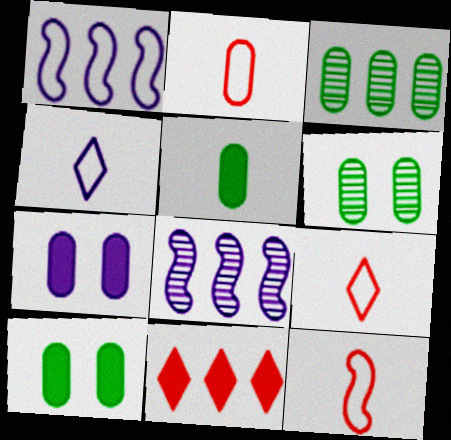[[1, 3, 11], 
[2, 3, 7], 
[2, 9, 12], 
[4, 7, 8], 
[8, 9, 10]]